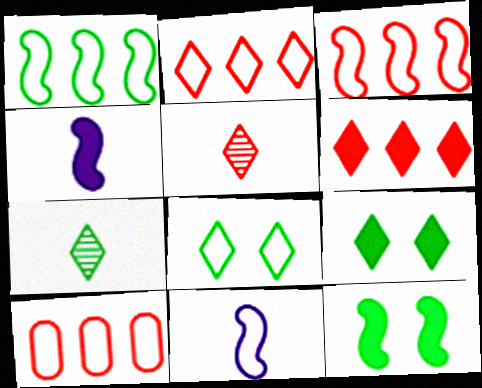[[2, 3, 10], 
[8, 10, 11]]